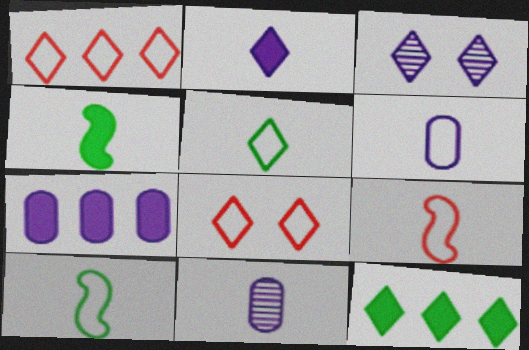[[5, 6, 9]]